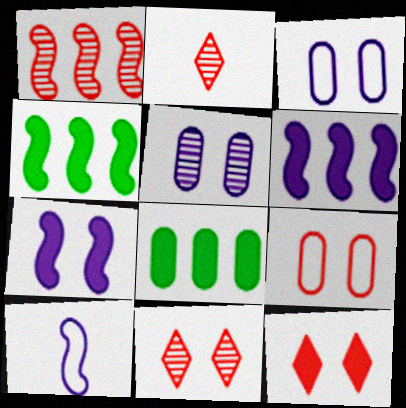[[2, 3, 4], 
[8, 10, 11]]